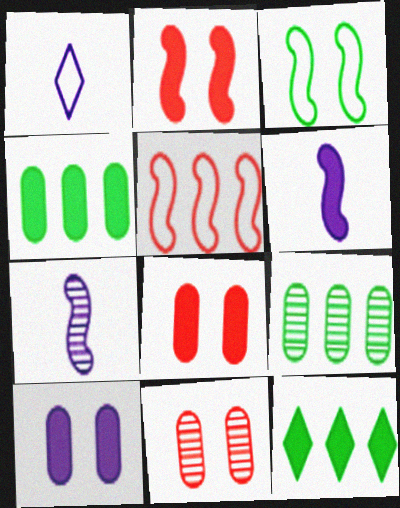[[1, 2, 9], 
[6, 8, 12]]